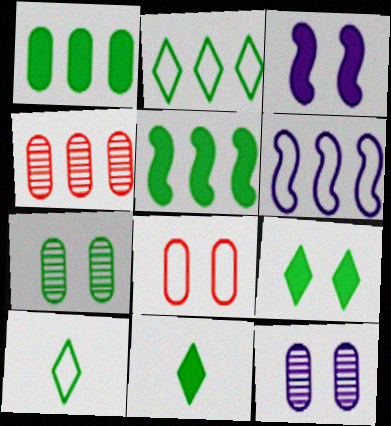[[3, 4, 10], 
[5, 7, 10], 
[6, 8, 10]]